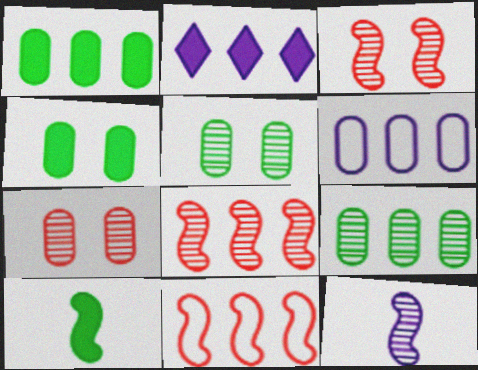[[2, 9, 11]]